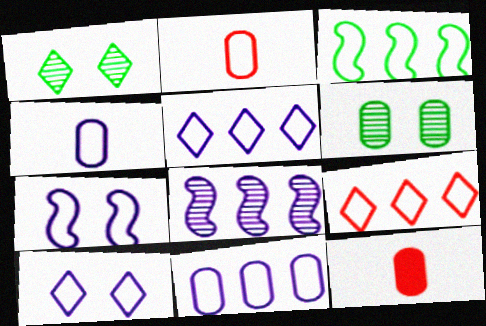[[2, 3, 10], 
[3, 9, 11], 
[4, 5, 7], 
[6, 11, 12]]